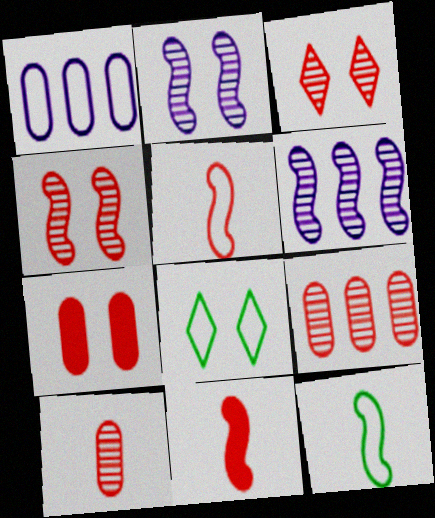[[1, 5, 8], 
[2, 7, 8]]